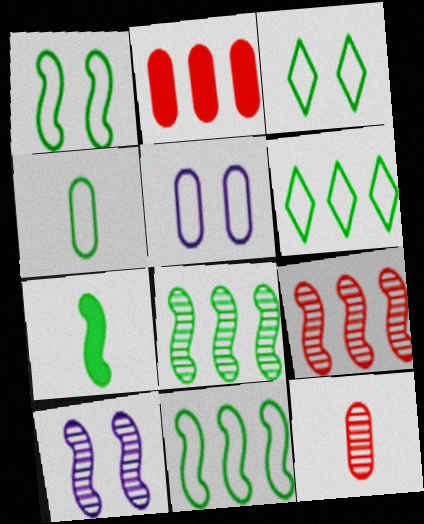[[1, 4, 6], 
[1, 7, 8], 
[3, 4, 11]]